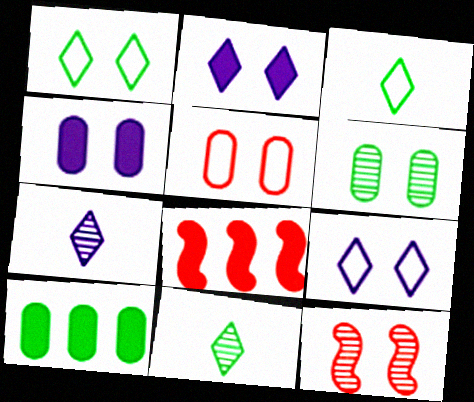[[1, 4, 12], 
[4, 5, 6]]